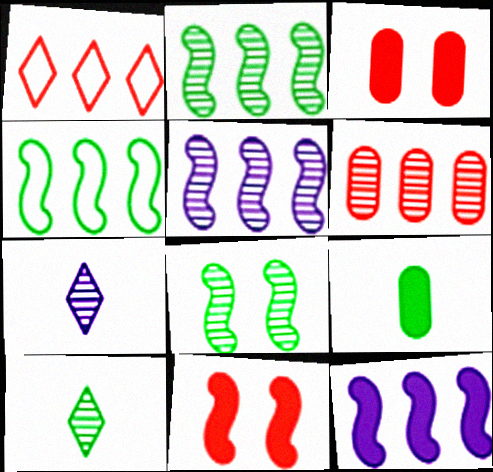[[3, 4, 7], 
[6, 7, 8]]